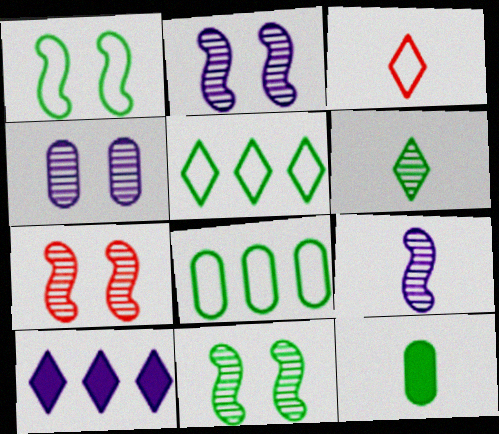[[2, 7, 11], 
[3, 9, 12], 
[5, 11, 12]]